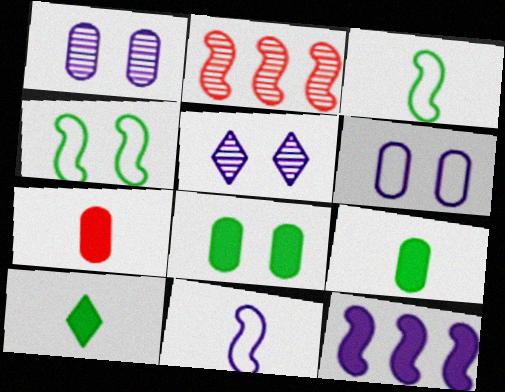[[2, 6, 10]]